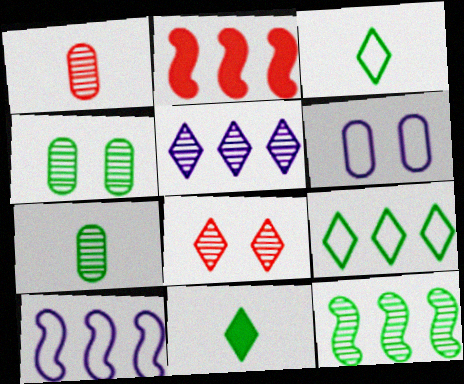[[2, 10, 12]]